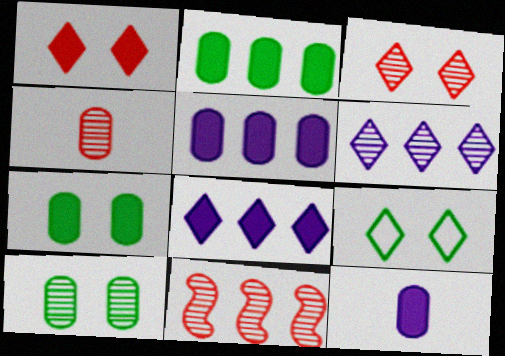[[3, 4, 11], 
[9, 11, 12]]